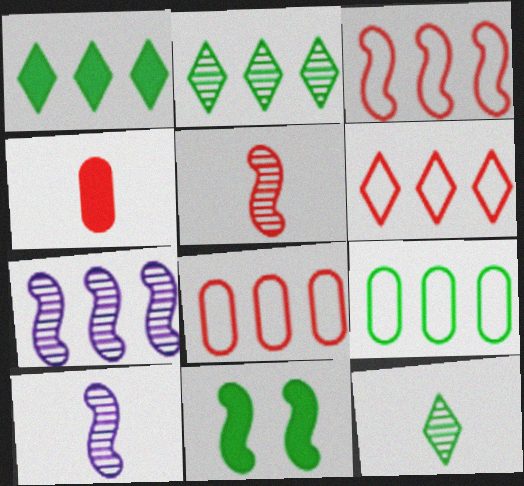[[1, 7, 8], 
[3, 6, 8], 
[3, 10, 11], 
[9, 11, 12]]